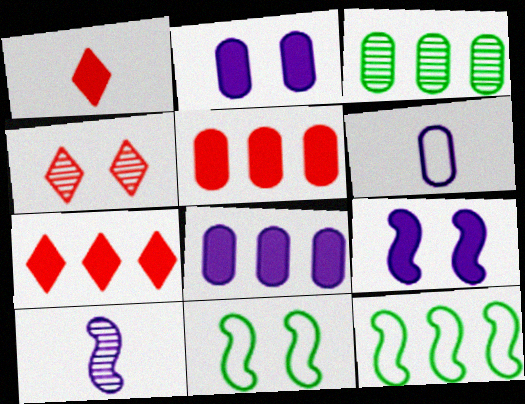[[2, 4, 11], 
[3, 4, 10]]